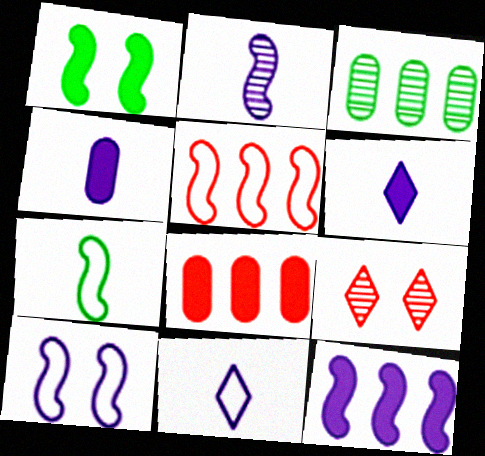[[1, 2, 5], 
[1, 6, 8], 
[2, 3, 9], 
[2, 4, 11], 
[2, 10, 12], 
[5, 7, 10]]